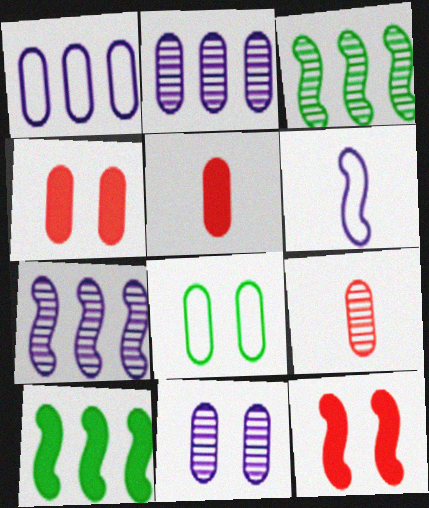[[2, 5, 8], 
[3, 6, 12], 
[4, 8, 11]]